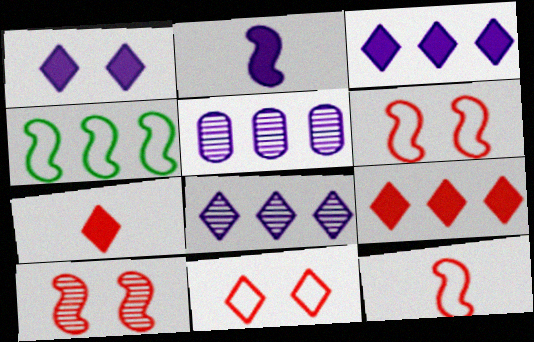[[2, 4, 10], 
[4, 5, 9]]